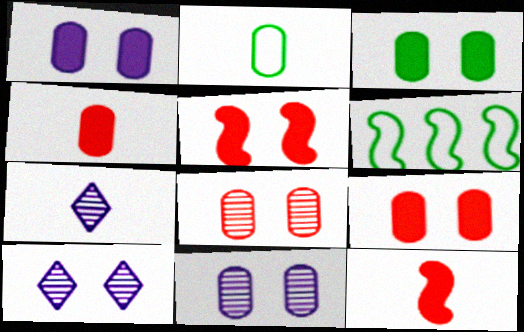[[1, 3, 9], 
[2, 7, 12], 
[4, 6, 10], 
[6, 7, 9]]